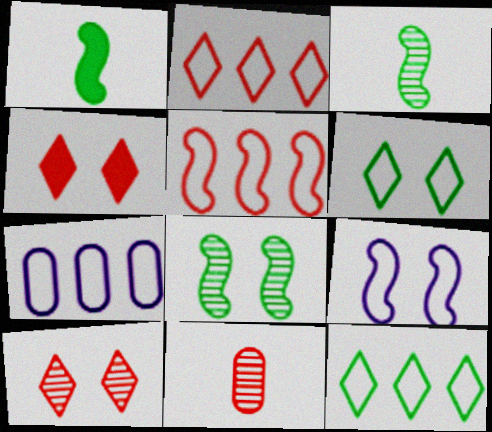[[1, 7, 10], 
[3, 4, 7], 
[4, 5, 11], 
[5, 7, 12]]